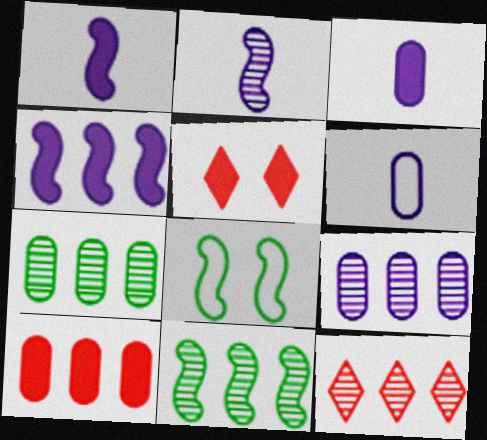[[3, 8, 12], 
[5, 6, 11], 
[9, 11, 12]]